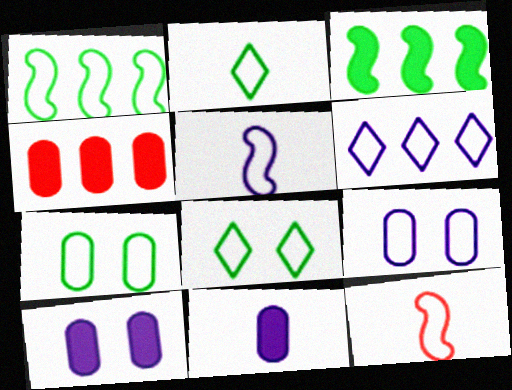[[1, 2, 7], 
[5, 6, 9], 
[6, 7, 12]]